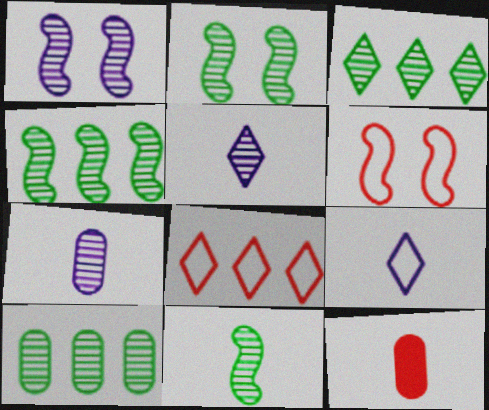[[2, 4, 11], 
[3, 4, 10], 
[9, 11, 12]]